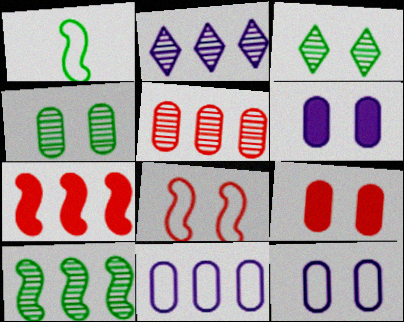[[1, 2, 9], 
[2, 5, 10], 
[3, 6, 8], 
[4, 9, 12]]